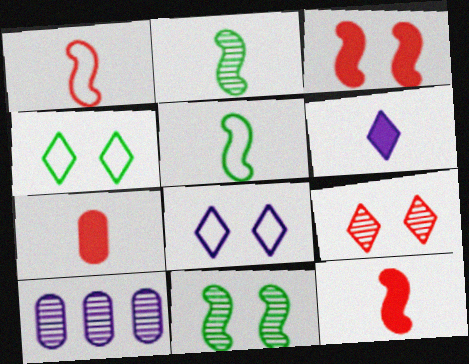[[2, 9, 10], 
[4, 10, 12]]